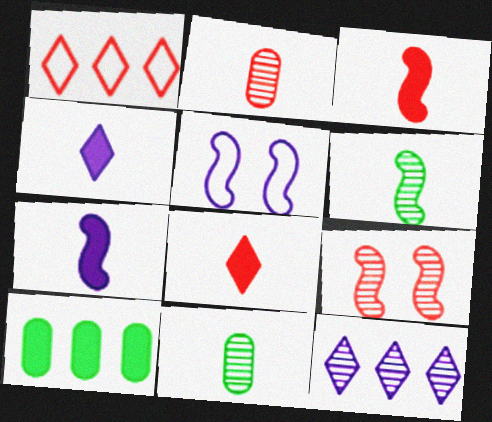[[9, 11, 12]]